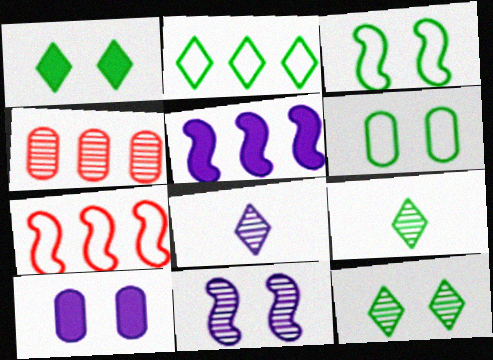[[1, 2, 9], 
[2, 4, 5], 
[4, 9, 11], 
[7, 9, 10]]